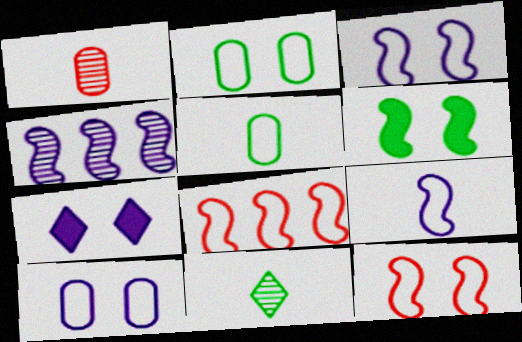[]